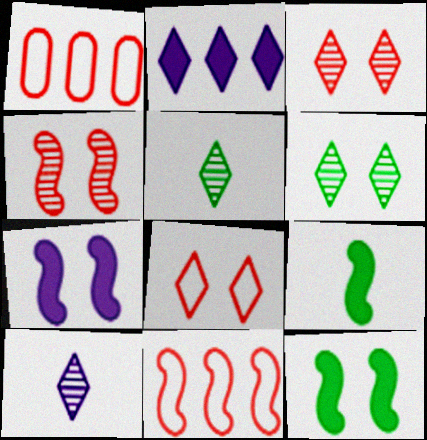[[1, 5, 7], 
[1, 10, 12], 
[2, 5, 8]]